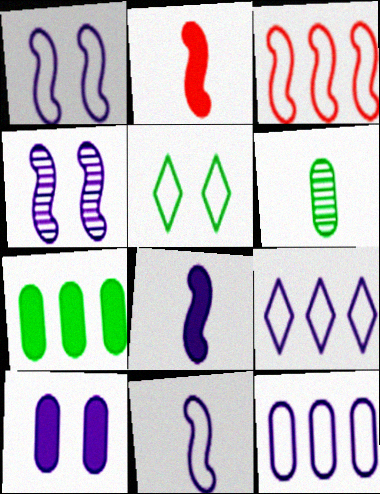[]